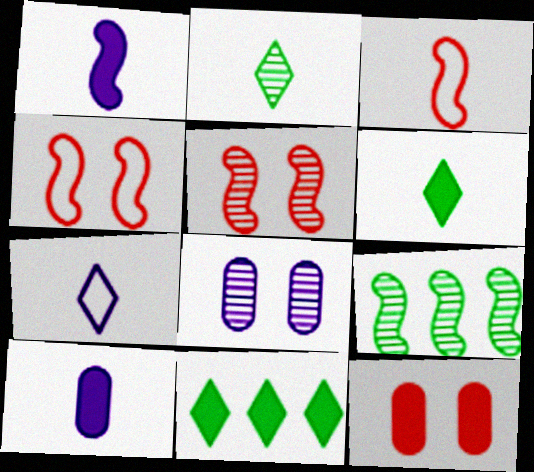[[1, 4, 9], 
[1, 11, 12], 
[2, 3, 10], 
[3, 8, 11], 
[7, 9, 12]]